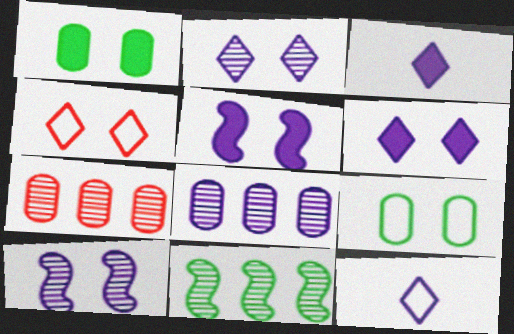[[1, 4, 10], 
[5, 8, 12]]